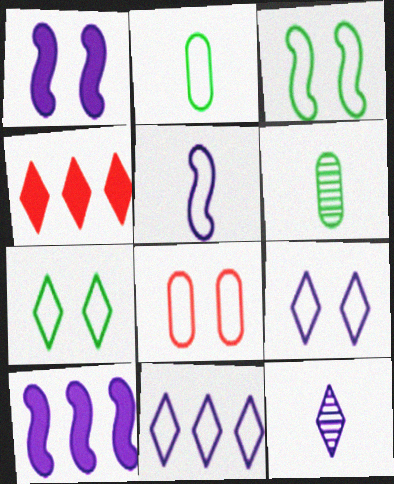[[3, 8, 9], 
[4, 7, 12]]